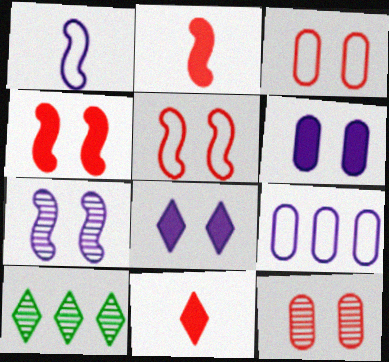[]